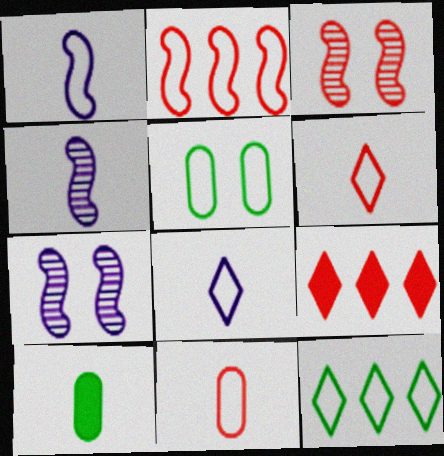[[2, 5, 8], 
[3, 9, 11], 
[4, 5, 9], 
[4, 6, 10]]